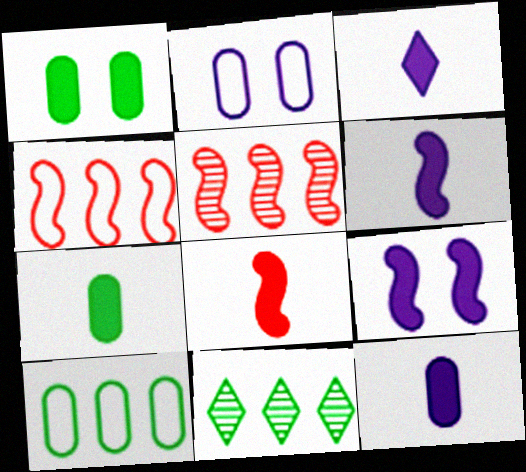[[2, 8, 11], 
[3, 6, 12], 
[3, 7, 8]]